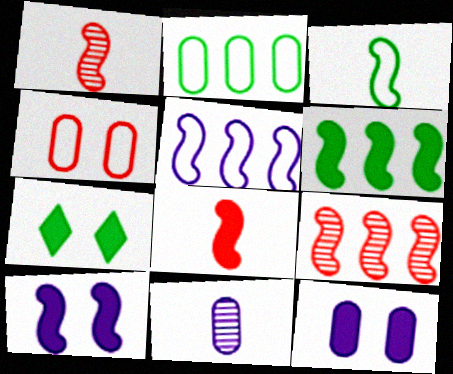[[3, 9, 10], 
[5, 6, 9], 
[6, 8, 10]]